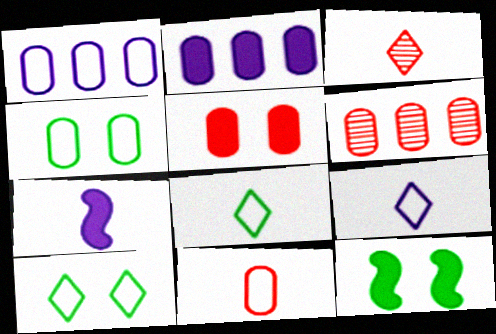[[1, 3, 12], 
[1, 4, 11], 
[5, 6, 11], 
[6, 7, 10], 
[6, 9, 12]]